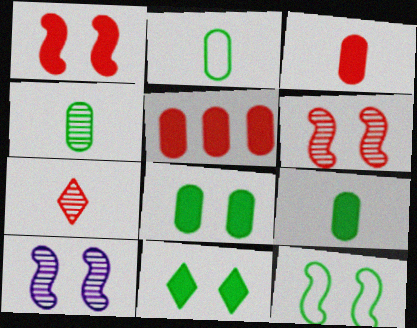[[1, 10, 12], 
[2, 4, 9]]